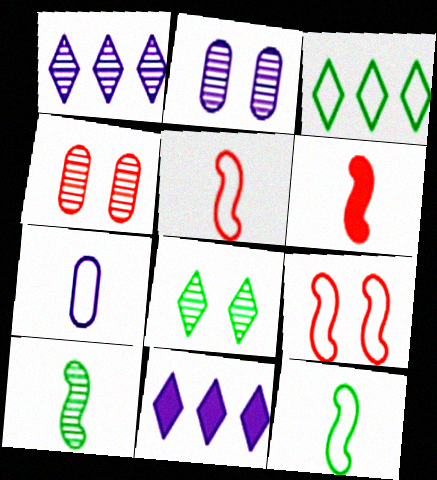[[1, 4, 10], 
[2, 3, 6], 
[3, 7, 9], 
[4, 11, 12]]